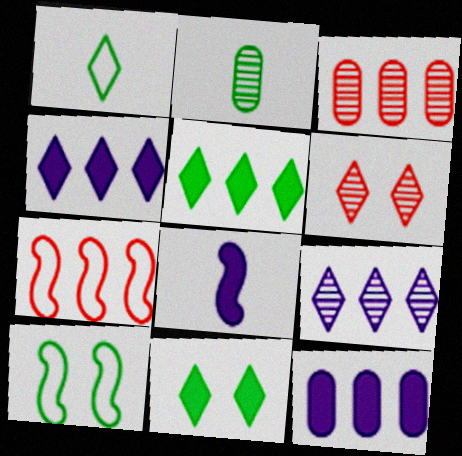[[1, 4, 6], 
[2, 5, 10]]